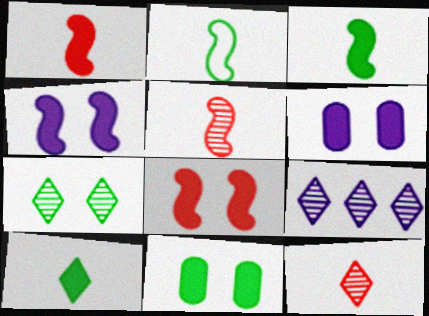[[7, 9, 12]]